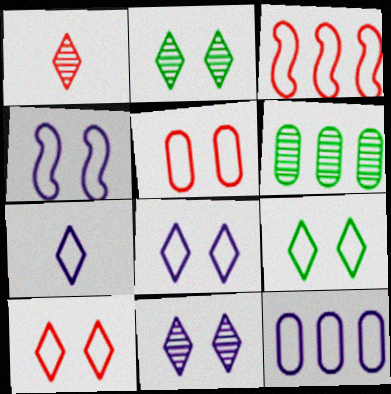[[4, 5, 9], 
[4, 7, 12], 
[8, 9, 10]]